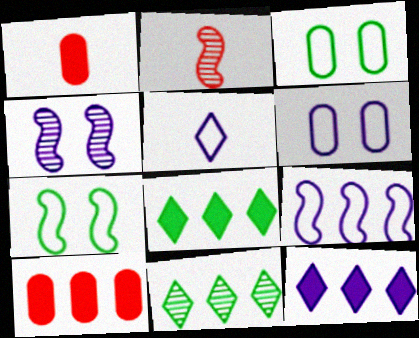[[2, 3, 12], 
[2, 6, 8], 
[5, 6, 9], 
[9, 10, 11]]